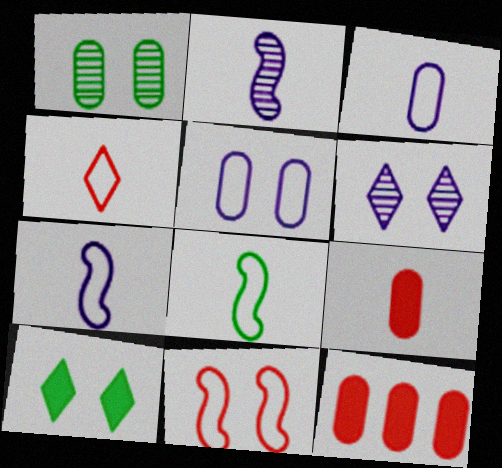[[1, 3, 12], 
[3, 4, 8], 
[6, 8, 12]]